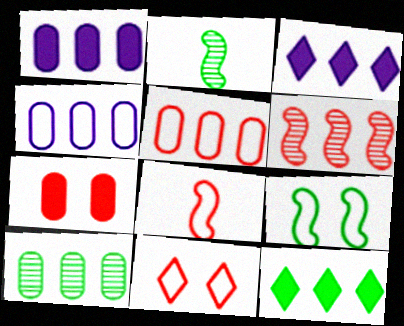[[1, 2, 11], 
[1, 5, 10], 
[4, 6, 12], 
[5, 8, 11]]